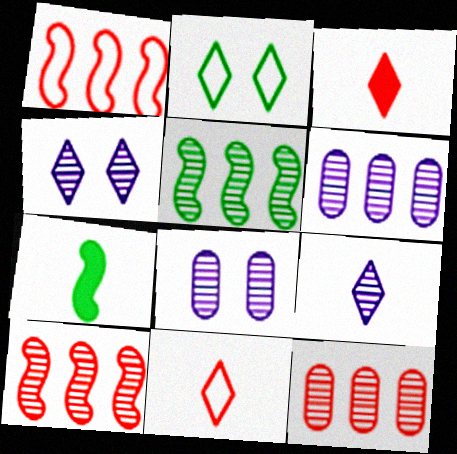[]